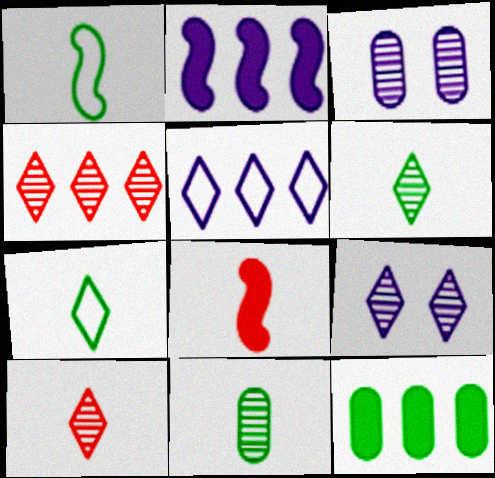[[4, 6, 9]]